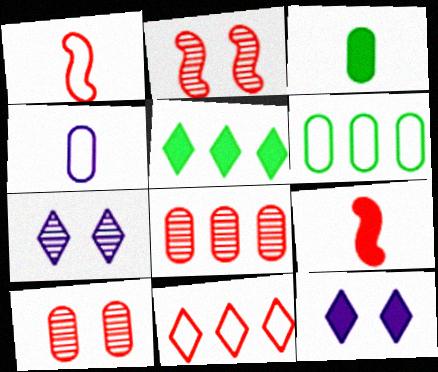[[2, 4, 5], 
[6, 7, 9], 
[9, 10, 11]]